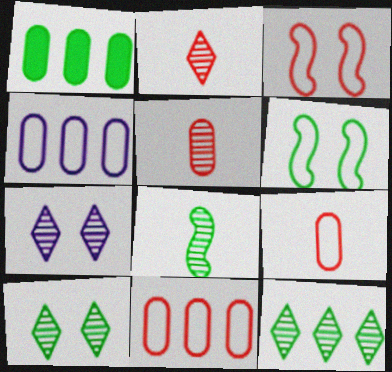[[2, 7, 12]]